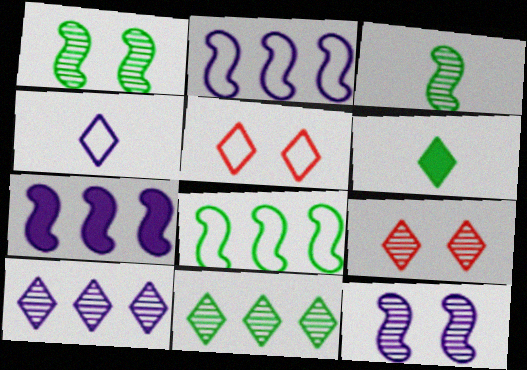[[5, 6, 10]]